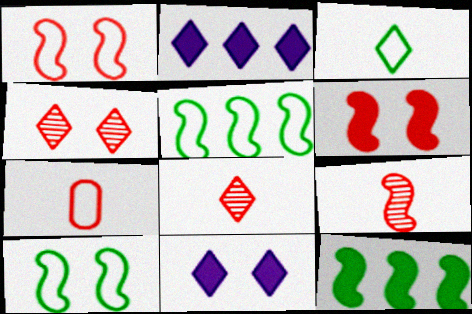[[2, 3, 4]]